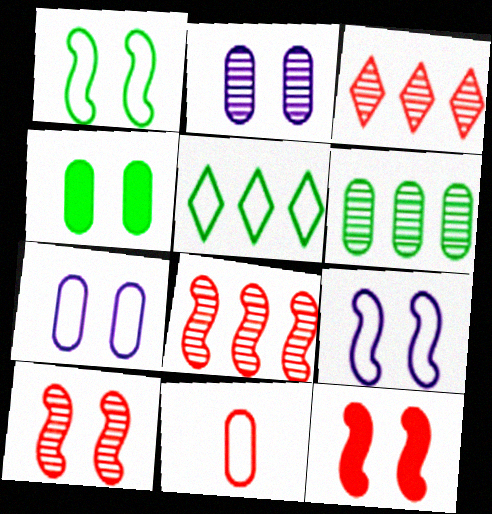[[3, 11, 12], 
[5, 9, 11]]